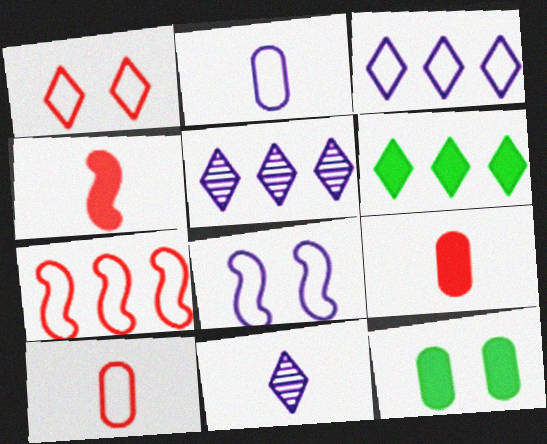[[1, 6, 11], 
[1, 7, 10], 
[2, 3, 8], 
[7, 11, 12]]